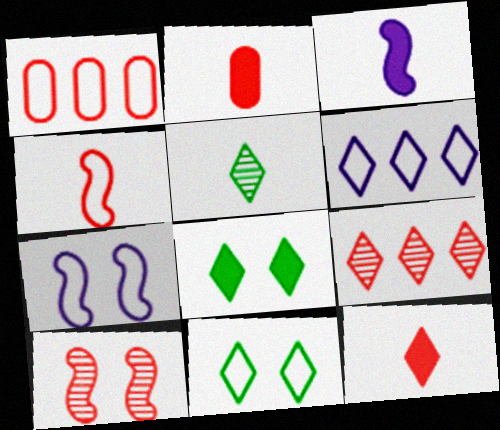[[1, 10, 12]]